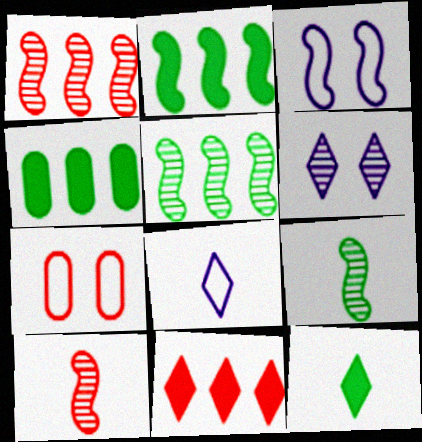[[2, 3, 10], 
[7, 10, 11]]